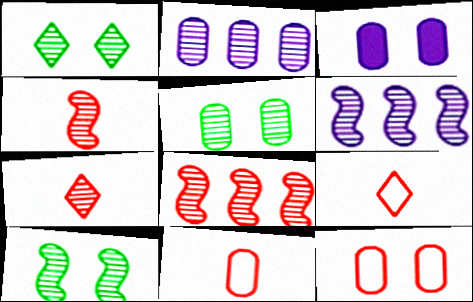[[1, 2, 4], 
[1, 5, 10], 
[2, 7, 10], 
[3, 5, 12], 
[4, 6, 10], 
[5, 6, 7]]